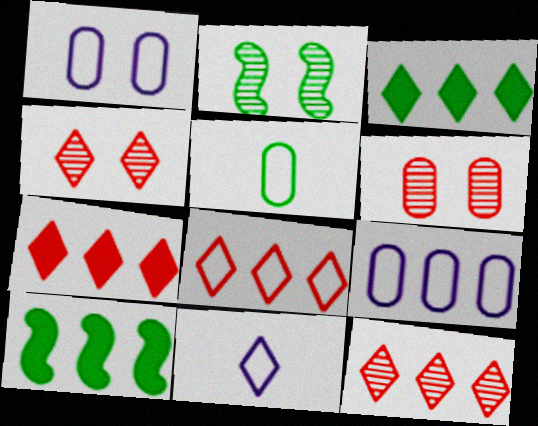[[2, 3, 5], 
[3, 4, 11], 
[6, 10, 11], 
[7, 8, 12], 
[9, 10, 12]]